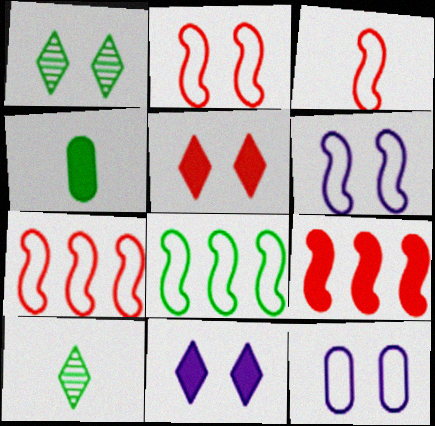[[1, 4, 8], 
[2, 3, 7], 
[3, 6, 8], 
[4, 9, 11], 
[9, 10, 12]]